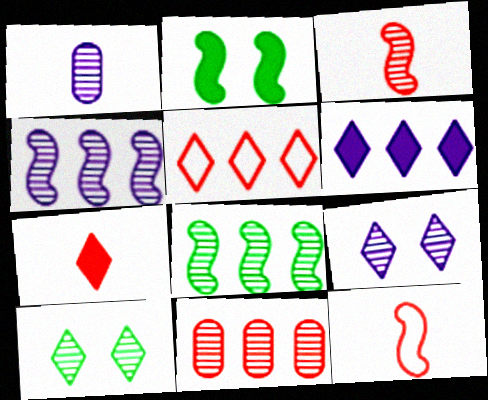[[1, 2, 5], 
[1, 4, 9], 
[2, 4, 12]]